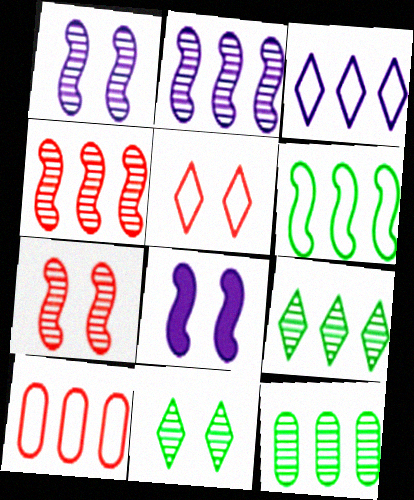[[3, 6, 10]]